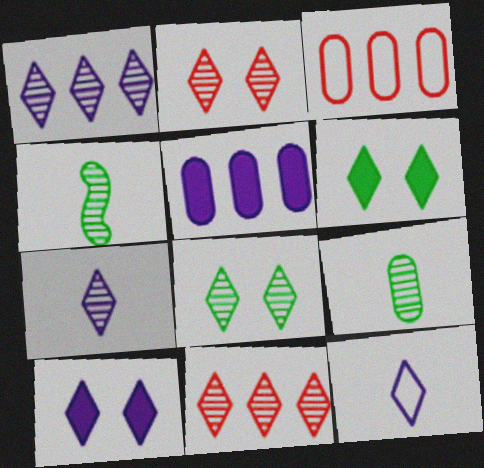[[1, 10, 12], 
[3, 4, 10], 
[6, 11, 12], 
[7, 8, 11]]